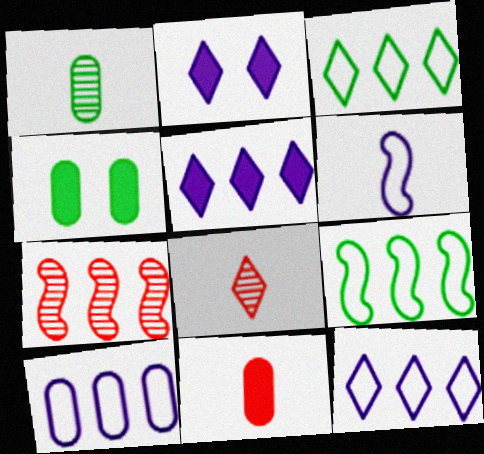[[2, 3, 8]]